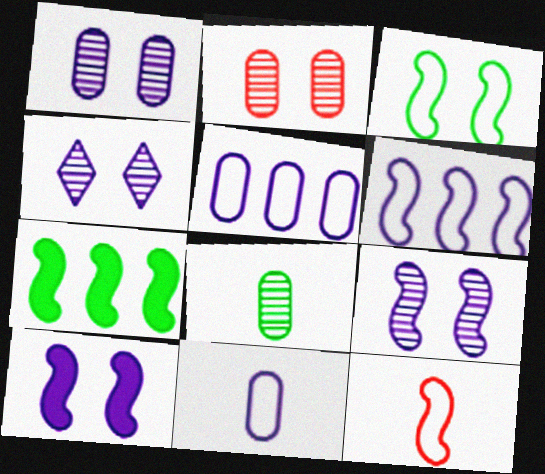[[1, 4, 9], 
[3, 6, 12], 
[7, 9, 12]]